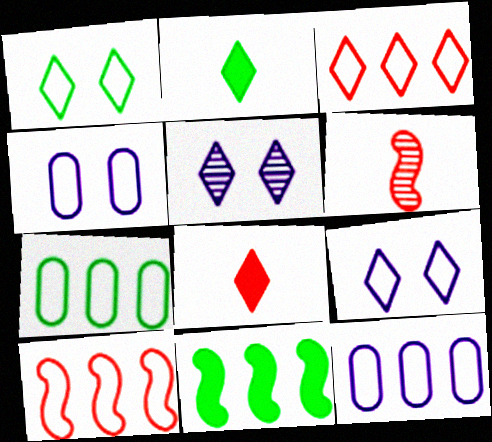[[2, 3, 5]]